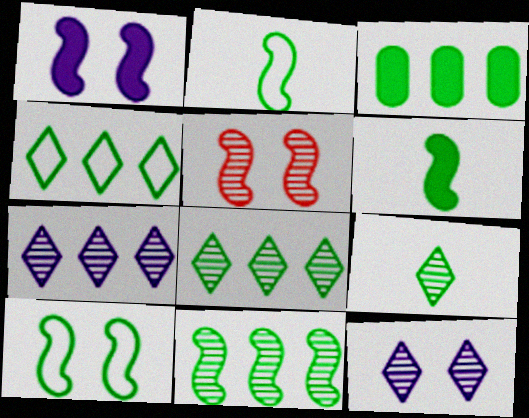[[1, 5, 10], 
[3, 4, 11], 
[3, 9, 10], 
[6, 10, 11]]